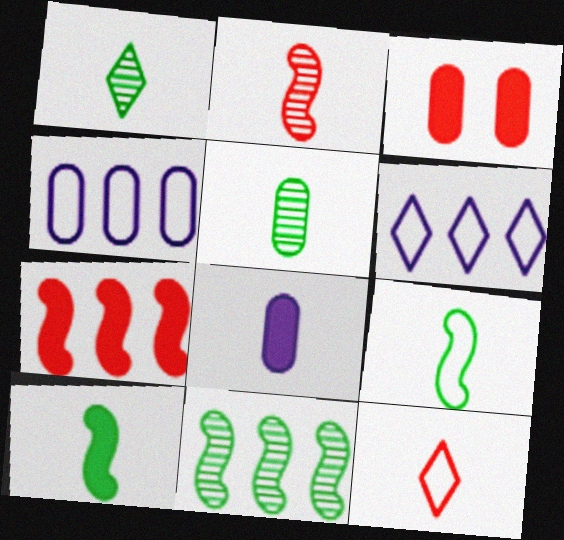[[3, 4, 5]]